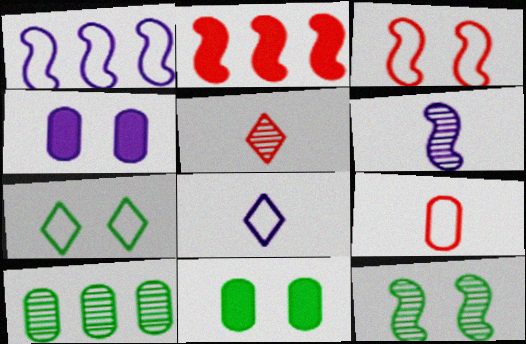[[1, 5, 11], 
[1, 7, 9], 
[4, 9, 10], 
[7, 11, 12]]